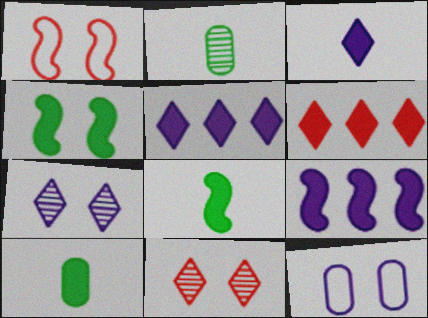[[1, 2, 5], 
[4, 11, 12]]